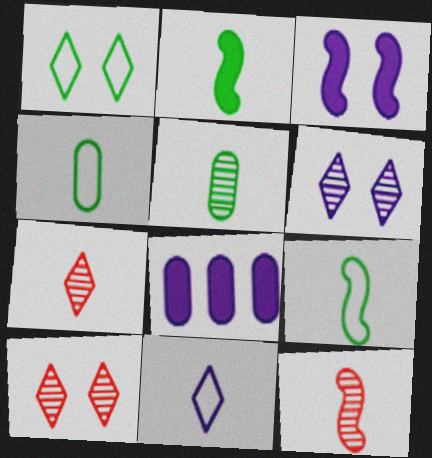[[1, 8, 12], 
[8, 9, 10]]